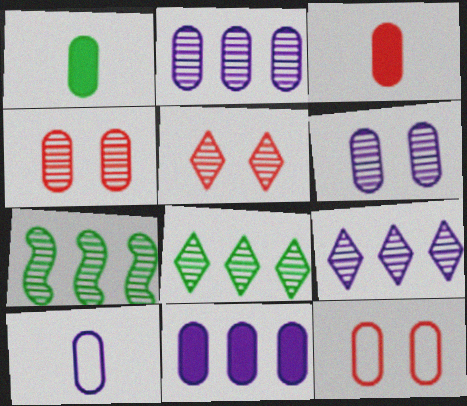[[1, 2, 12], 
[6, 10, 11]]